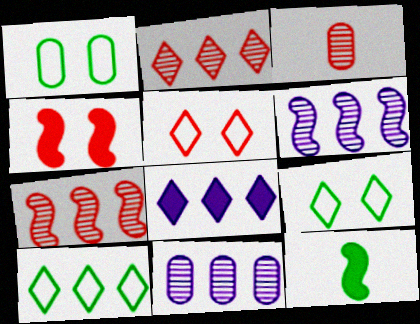[[2, 8, 10], 
[5, 11, 12]]